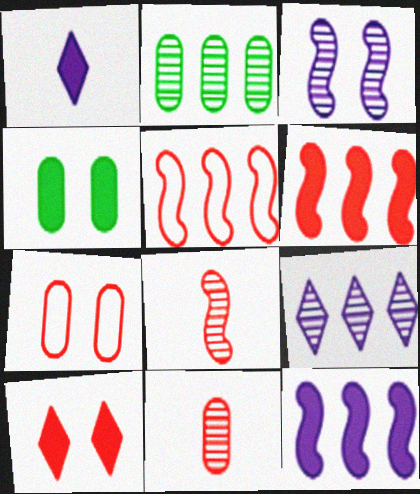[[1, 4, 6], 
[5, 10, 11]]